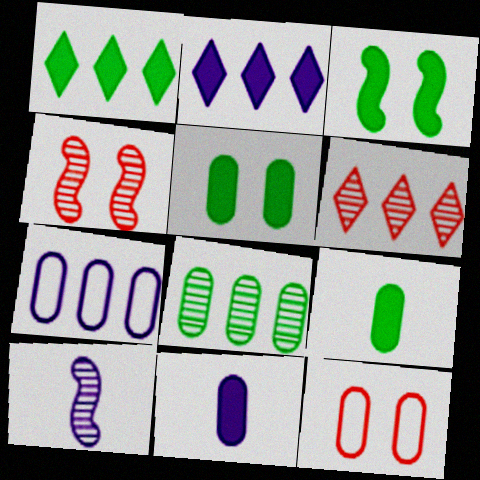[[1, 3, 9], 
[1, 10, 12], 
[8, 11, 12]]